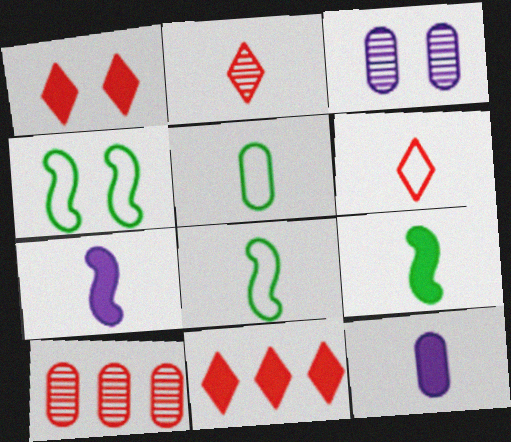[[1, 3, 4], 
[2, 5, 7], 
[2, 8, 12], 
[3, 8, 11]]